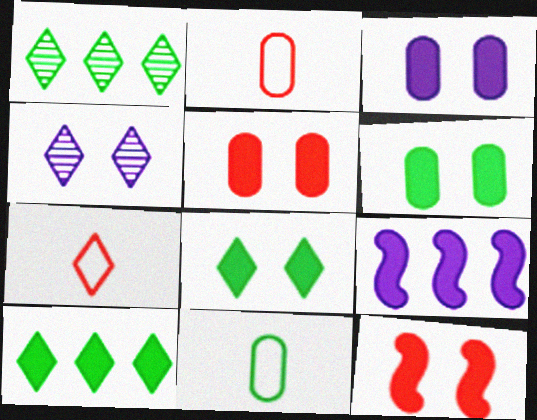[[3, 5, 6], 
[3, 8, 12], 
[4, 7, 10]]